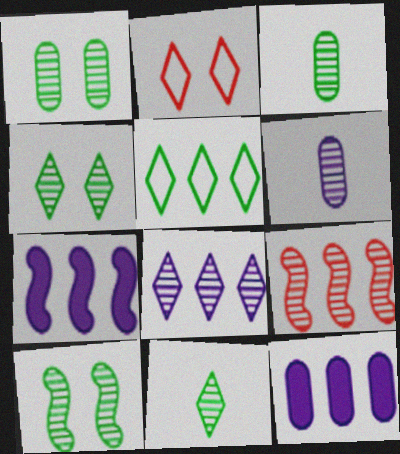[[1, 4, 10], 
[2, 3, 7], 
[4, 6, 9], 
[5, 9, 12]]